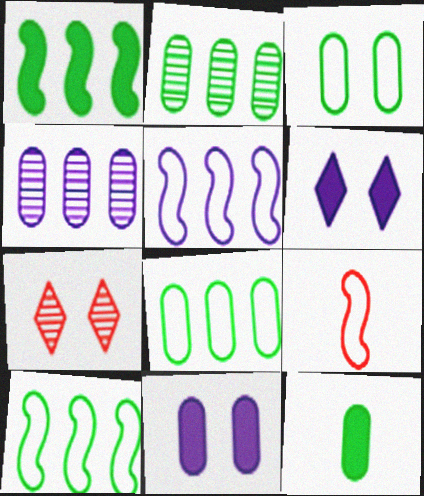[[2, 3, 12], 
[2, 6, 9], 
[5, 7, 12]]